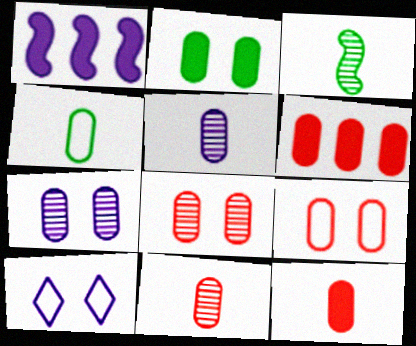[[1, 5, 10], 
[2, 7, 9], 
[3, 6, 10], 
[4, 5, 12], 
[4, 6, 7], 
[6, 9, 11]]